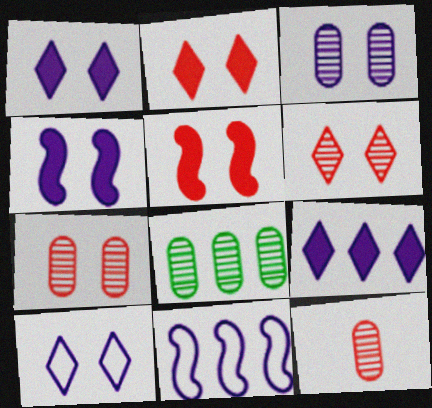[[3, 4, 10], 
[3, 8, 12]]